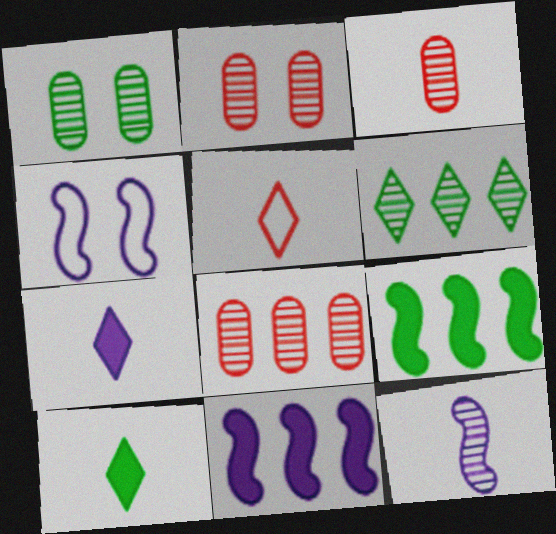[[1, 5, 11], 
[2, 3, 8], 
[2, 6, 12], 
[4, 8, 10], 
[4, 11, 12]]